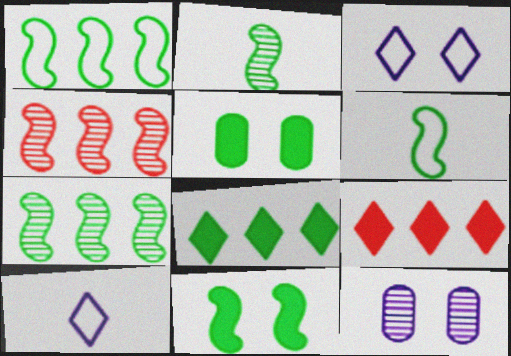[[1, 2, 11], 
[4, 5, 10], 
[6, 7, 11], 
[6, 9, 12]]